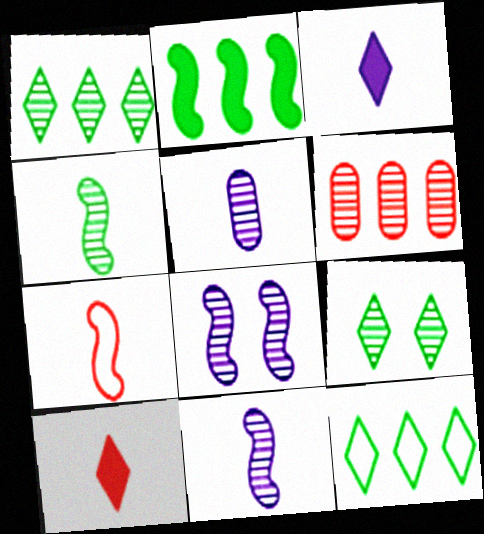[[2, 7, 8], 
[6, 9, 11]]